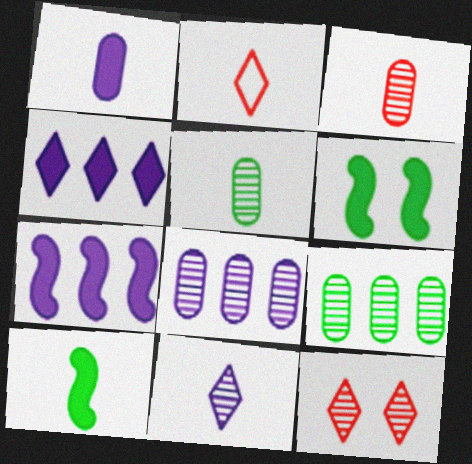[[2, 6, 8]]